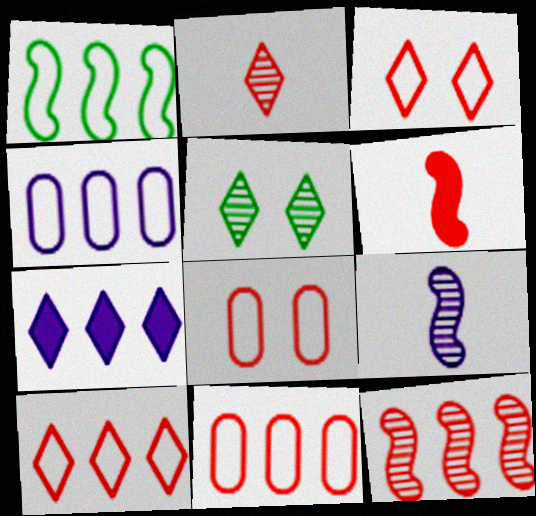[[1, 4, 10], 
[4, 5, 6]]